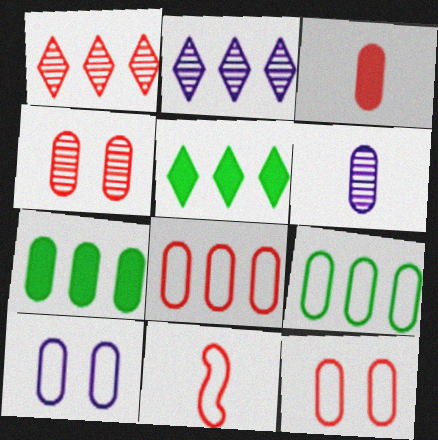[[3, 4, 8], 
[6, 7, 12]]